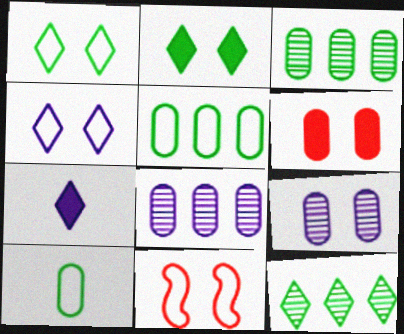[[2, 9, 11], 
[3, 7, 11], 
[6, 8, 10]]